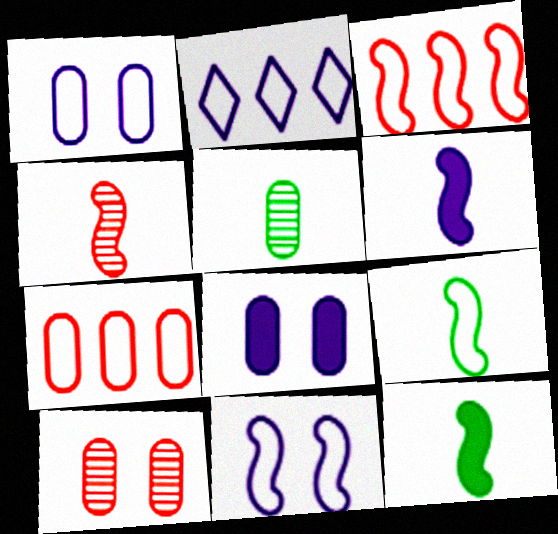[[2, 10, 12], 
[3, 9, 11], 
[4, 6, 9], 
[5, 7, 8]]